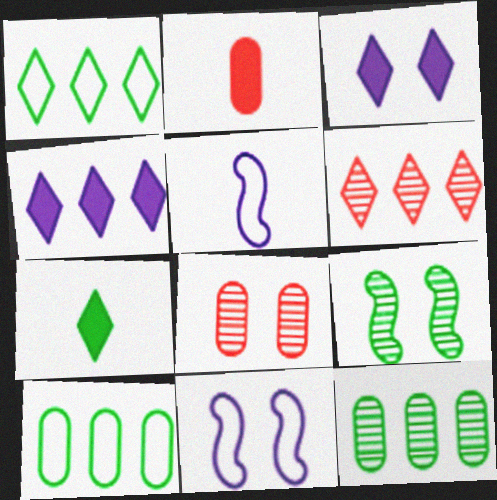[[1, 4, 6], 
[7, 9, 10]]